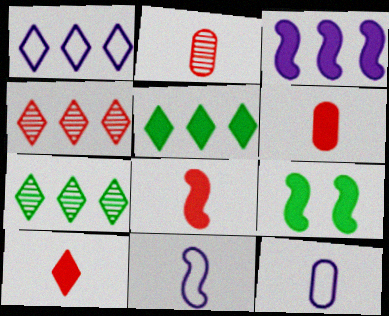[[1, 2, 9], 
[1, 4, 5], 
[3, 8, 9], 
[4, 9, 12], 
[6, 8, 10]]